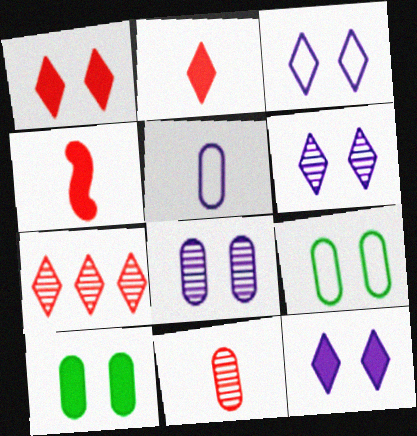[[3, 6, 12]]